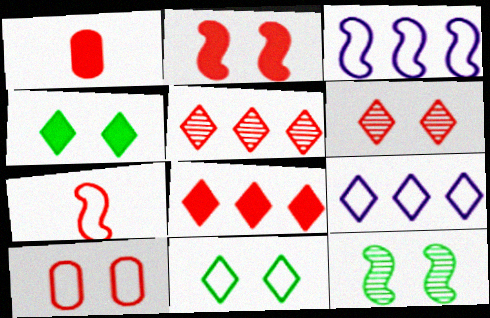[[1, 2, 8], 
[1, 9, 12], 
[2, 6, 10]]